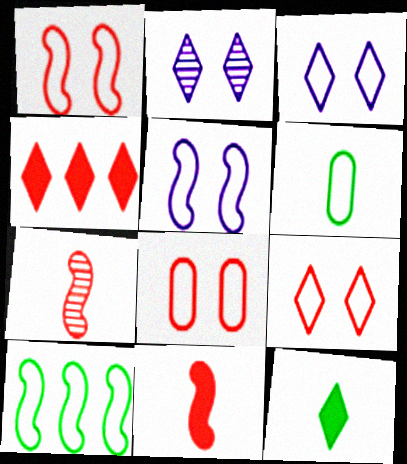[[1, 8, 9], 
[4, 7, 8]]